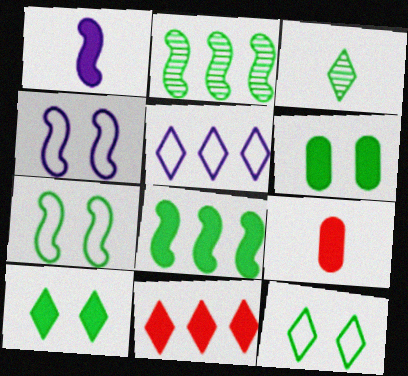[[1, 6, 11]]